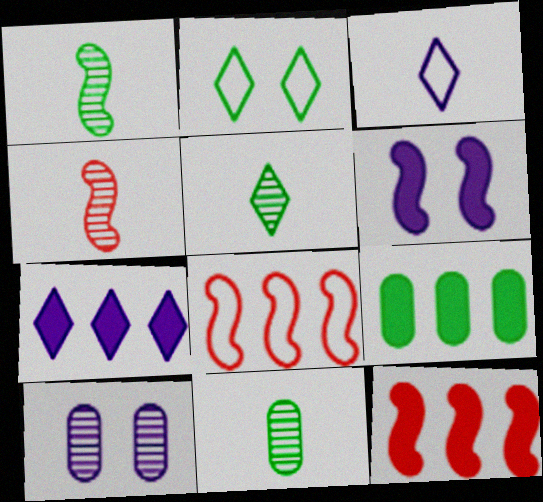[[1, 2, 9], 
[1, 5, 11], 
[1, 6, 8], 
[7, 9, 12]]